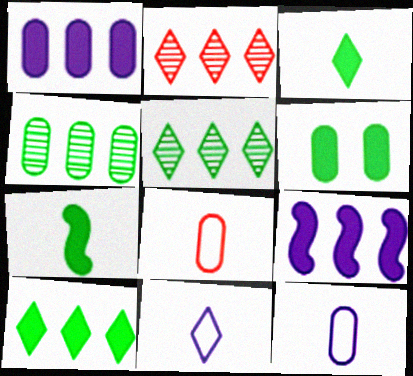[[6, 7, 10]]